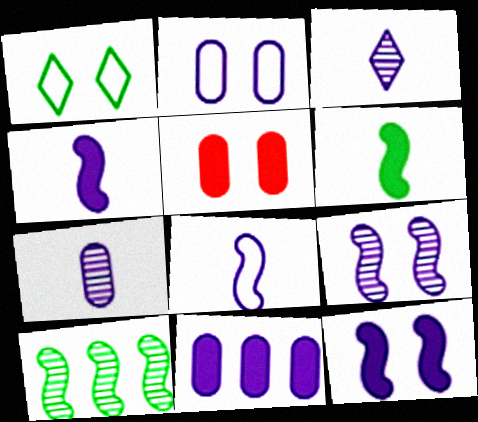[[1, 5, 9], 
[2, 7, 11]]